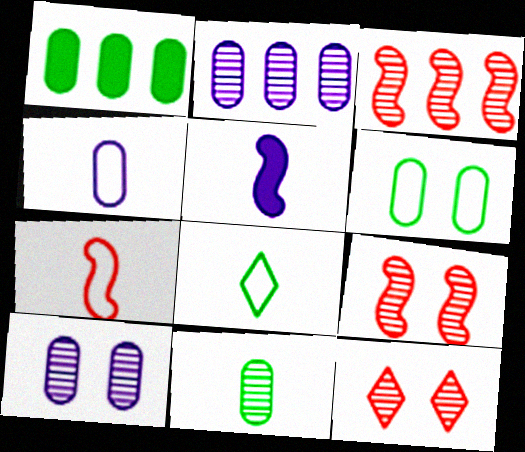[[1, 6, 11], 
[4, 7, 8]]